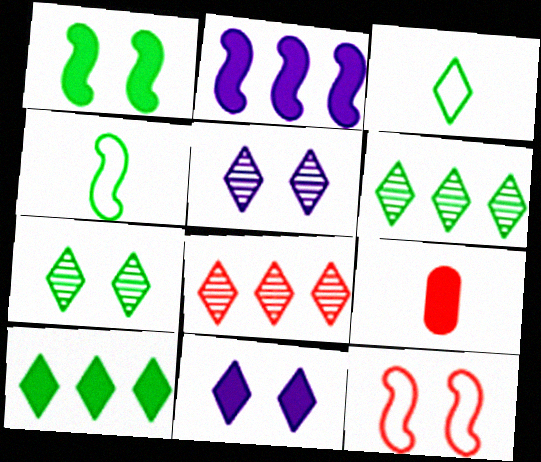[[3, 7, 10], 
[3, 8, 11], 
[8, 9, 12]]